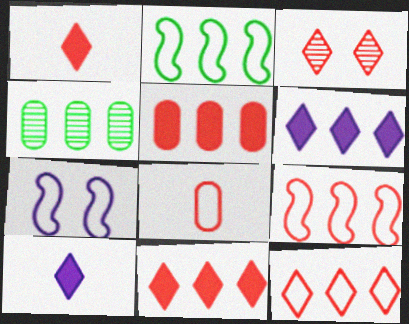[[1, 3, 12], 
[1, 4, 7], 
[4, 6, 9]]